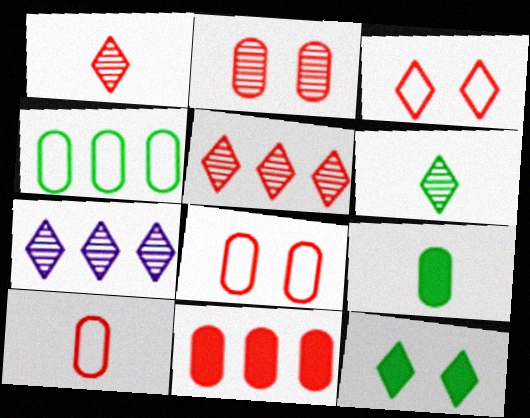[[2, 10, 11]]